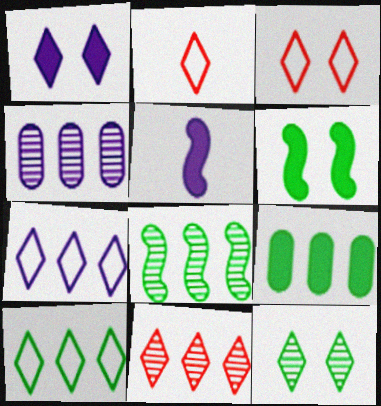[[1, 3, 12], 
[2, 4, 6], 
[4, 8, 11], 
[8, 9, 10]]